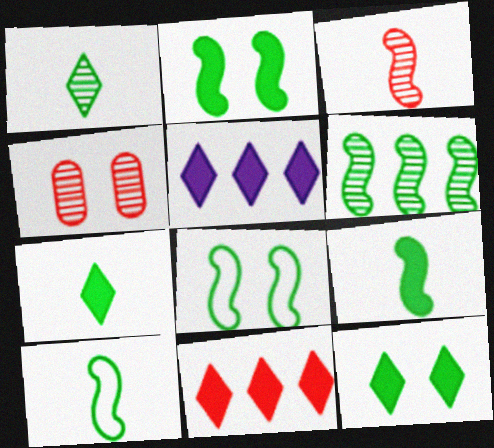[[2, 6, 10], 
[4, 5, 10], 
[6, 8, 9]]